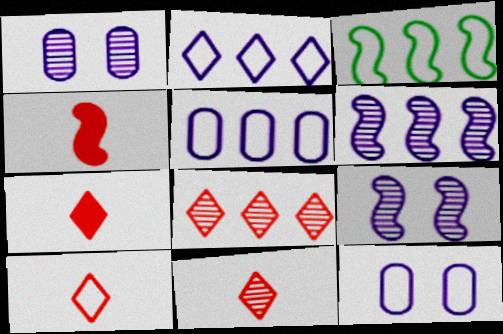[[1, 3, 7], 
[3, 4, 9], 
[3, 10, 12], 
[7, 10, 11]]